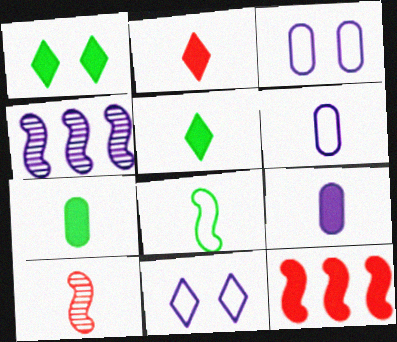[[1, 9, 12], 
[4, 9, 11], 
[5, 6, 10]]